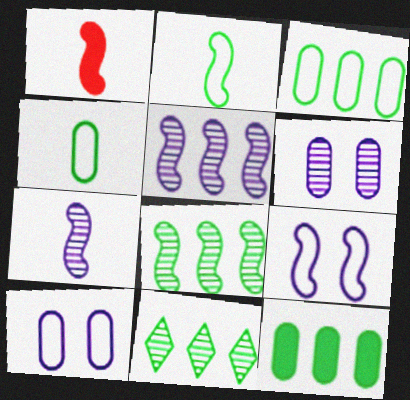[[1, 2, 7], 
[1, 8, 9], 
[1, 10, 11]]